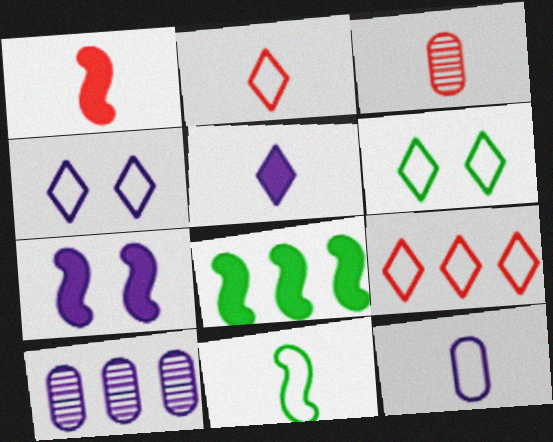[[1, 2, 3], 
[1, 6, 10], 
[1, 7, 8], 
[2, 11, 12], 
[3, 4, 8], 
[3, 5, 11], 
[8, 9, 10]]